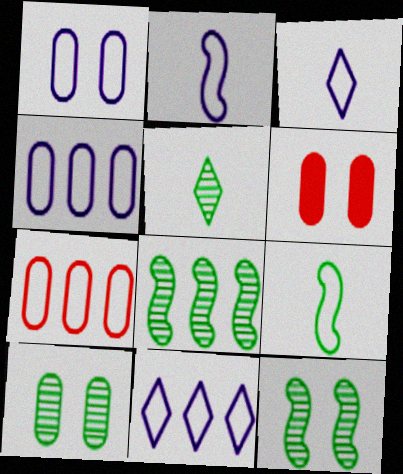[[1, 2, 11], 
[1, 6, 10], 
[3, 6, 8], 
[5, 8, 10]]